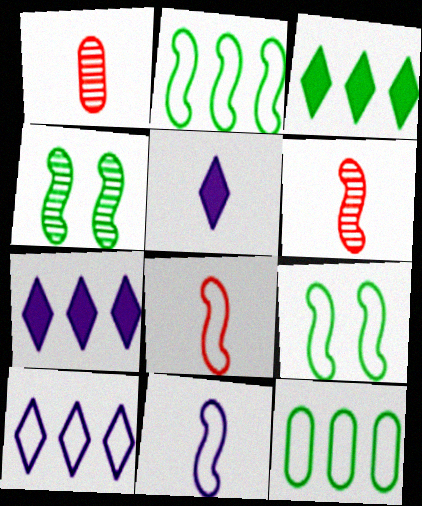[[1, 7, 9]]